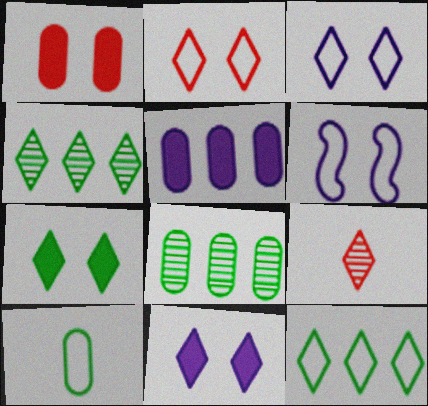[[9, 11, 12]]